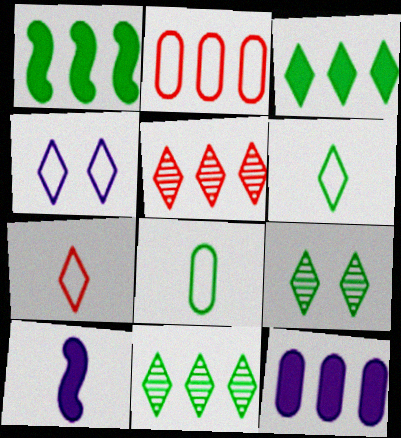[[1, 8, 9], 
[2, 9, 10], 
[3, 6, 9]]